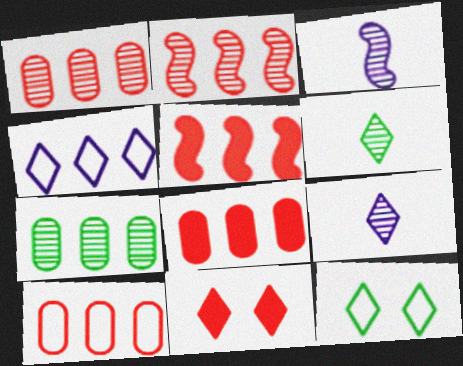[[1, 8, 10], 
[3, 8, 12], 
[4, 5, 7], 
[4, 6, 11]]